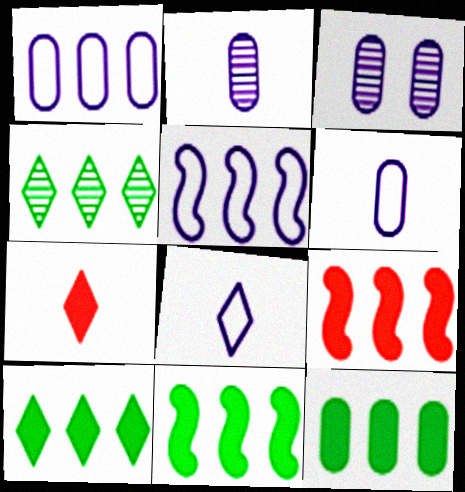[[1, 4, 9], 
[10, 11, 12]]